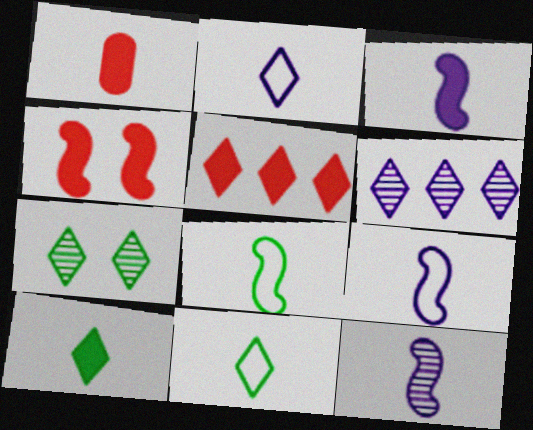[[1, 3, 10], 
[1, 4, 5], 
[1, 11, 12], 
[2, 5, 7], 
[3, 9, 12]]